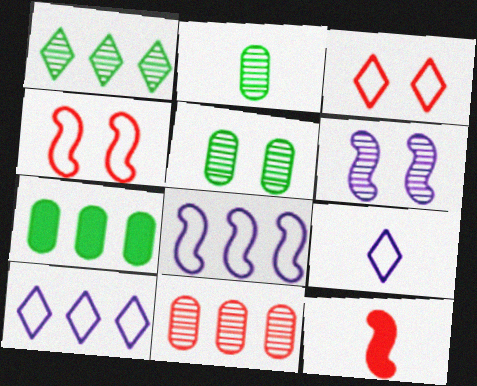[[2, 9, 12], 
[3, 11, 12], 
[5, 10, 12]]